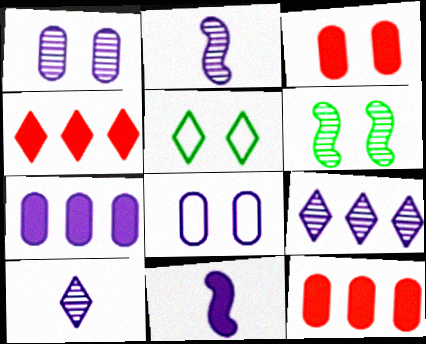[[1, 2, 9], 
[2, 5, 12], 
[4, 5, 10], 
[8, 9, 11]]